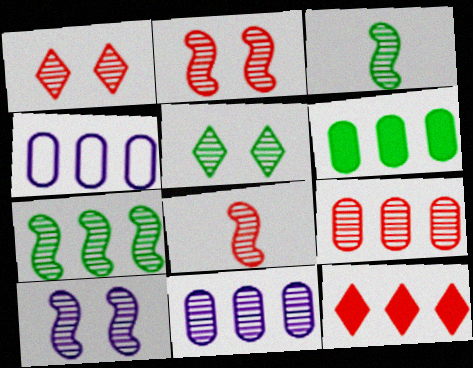[[1, 3, 11], 
[1, 8, 9], 
[4, 6, 9], 
[4, 7, 12], 
[5, 8, 11], 
[7, 8, 10]]